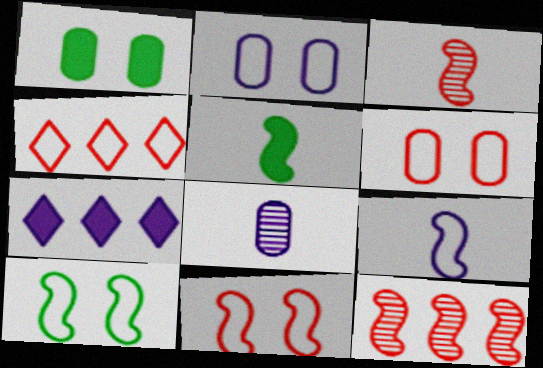[[3, 5, 9]]